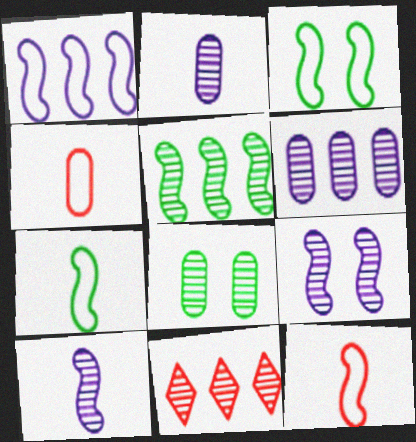[[1, 3, 12], 
[5, 6, 11], 
[8, 10, 11]]